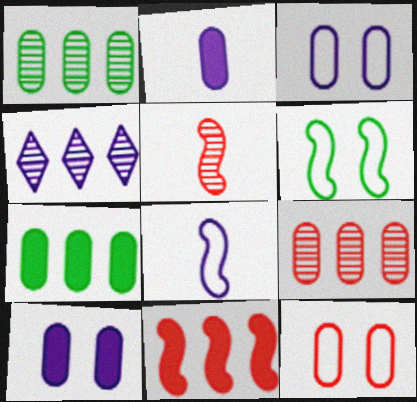[[1, 2, 12], 
[4, 8, 10]]